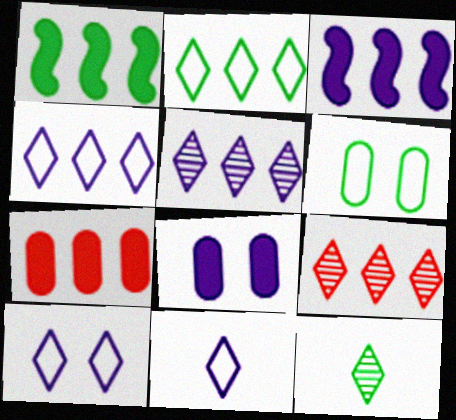[[1, 6, 12], 
[4, 10, 11]]